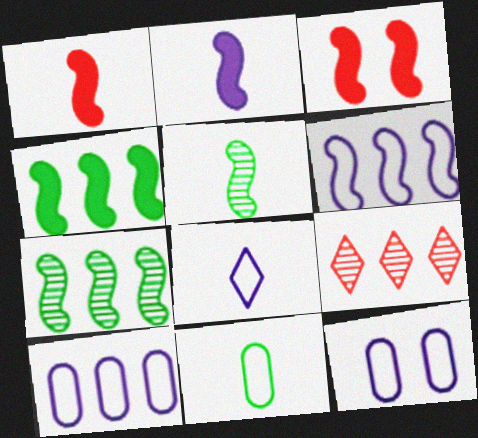[[2, 3, 4], 
[3, 5, 6], 
[4, 9, 10], 
[6, 8, 12]]